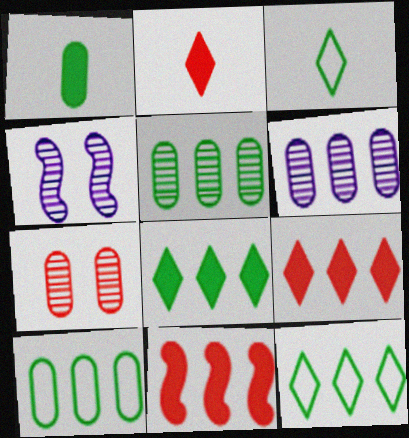[[2, 4, 10], 
[6, 11, 12]]